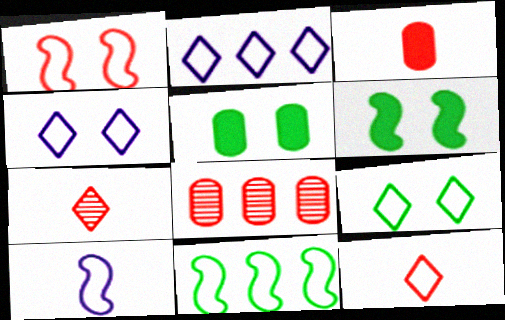[[1, 10, 11], 
[2, 9, 12]]